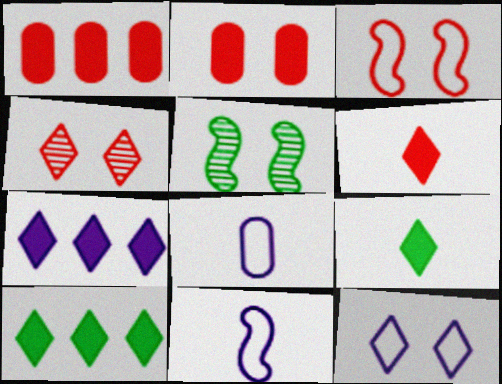[[2, 3, 4], 
[2, 5, 12]]